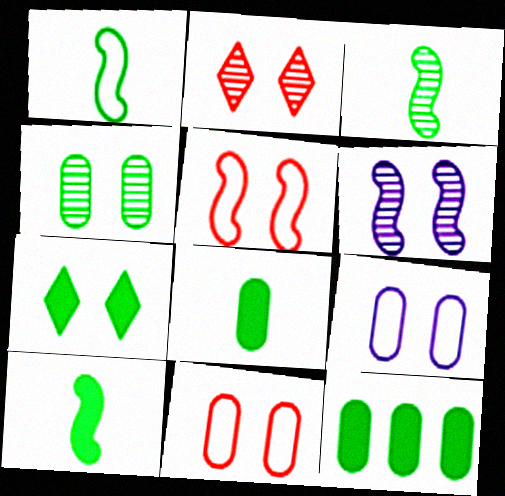[[1, 3, 10], 
[2, 4, 6], 
[6, 7, 11], 
[7, 10, 12]]